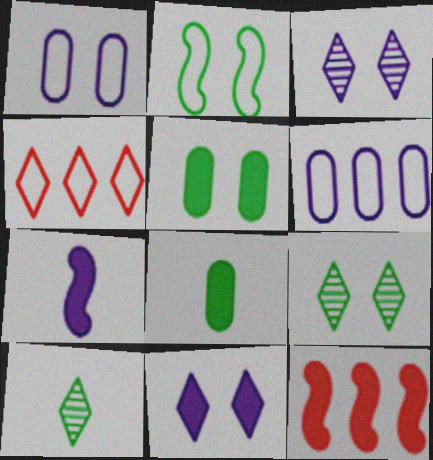[[1, 10, 12], 
[2, 5, 9], 
[3, 6, 7], 
[4, 10, 11], 
[8, 11, 12]]